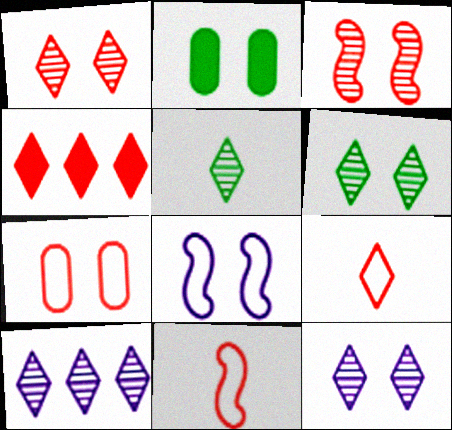[[1, 2, 8], 
[1, 4, 9], 
[1, 5, 10], 
[1, 6, 12], 
[2, 10, 11]]